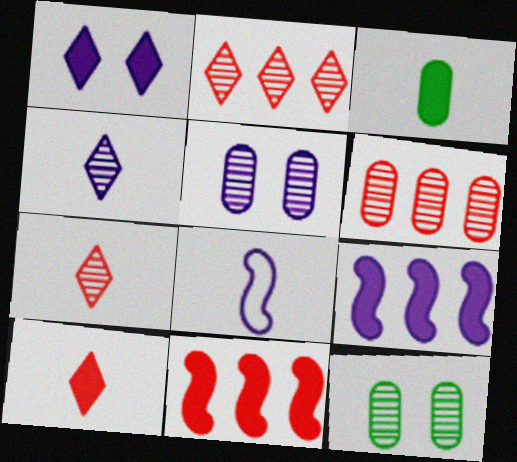[[1, 3, 11], 
[3, 7, 8]]